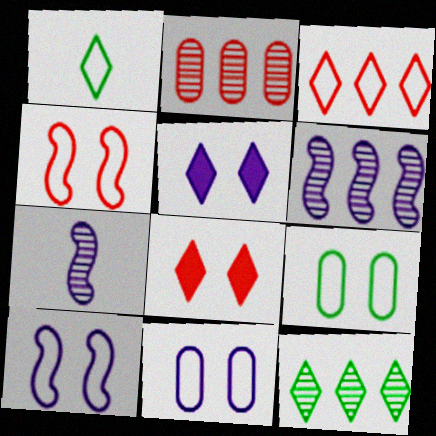[[2, 6, 12]]